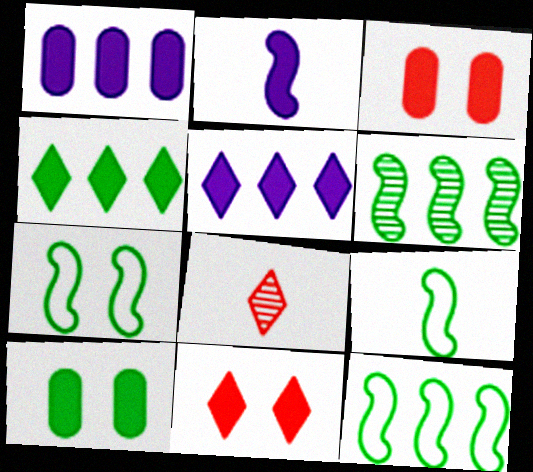[[1, 7, 8], 
[2, 3, 4], 
[7, 9, 12]]